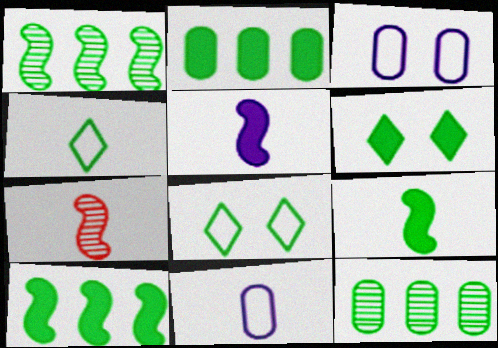[[2, 6, 9], 
[8, 9, 12]]